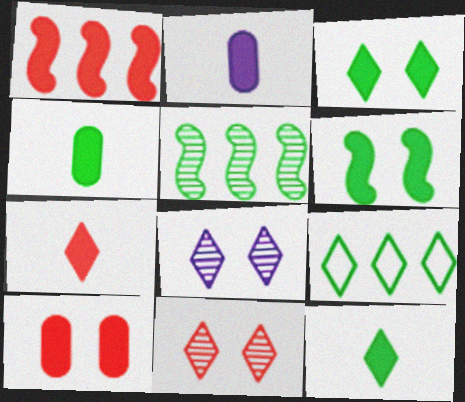[[1, 2, 3], 
[1, 7, 10], 
[7, 8, 9]]